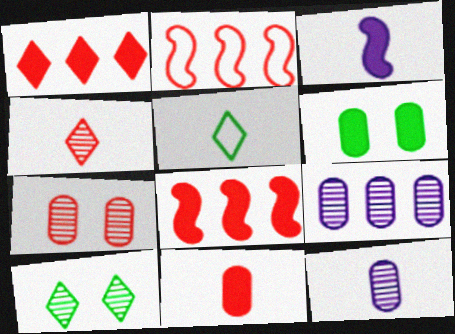[[1, 3, 6]]